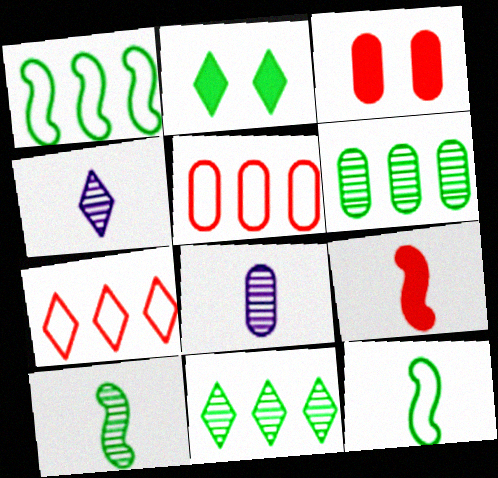[[1, 3, 4], 
[2, 4, 7], 
[2, 6, 12]]